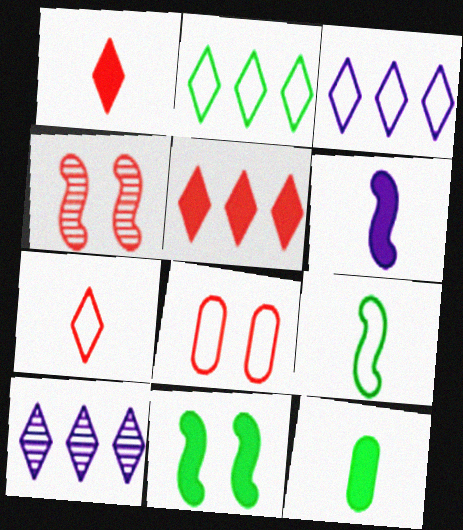[[1, 6, 12], 
[2, 5, 10], 
[3, 4, 12], 
[3, 8, 9]]